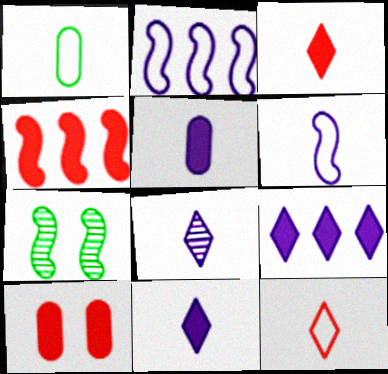[[1, 6, 12], 
[3, 4, 10], 
[4, 6, 7], 
[5, 6, 8]]